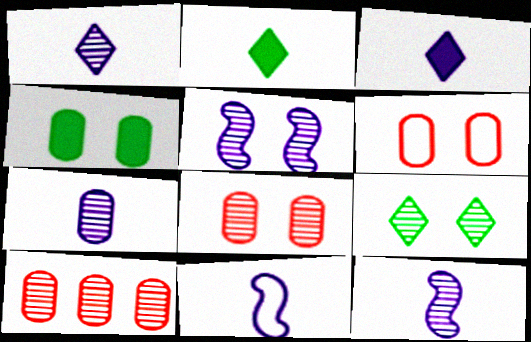[[1, 7, 12], 
[3, 7, 11], 
[5, 8, 9], 
[9, 10, 12]]